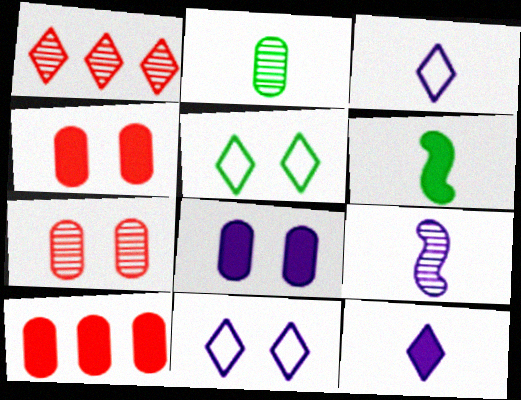[[1, 5, 12], 
[5, 9, 10]]